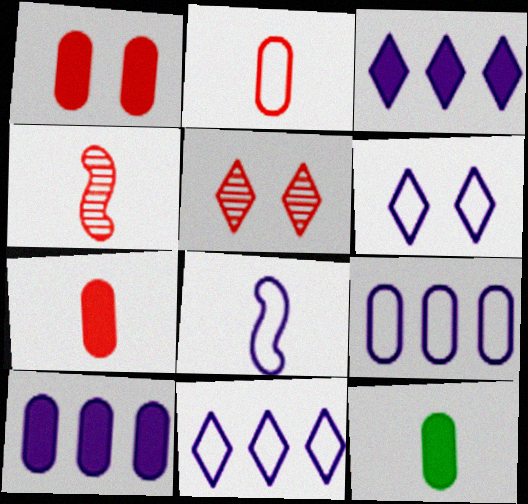[[1, 10, 12], 
[6, 8, 9]]